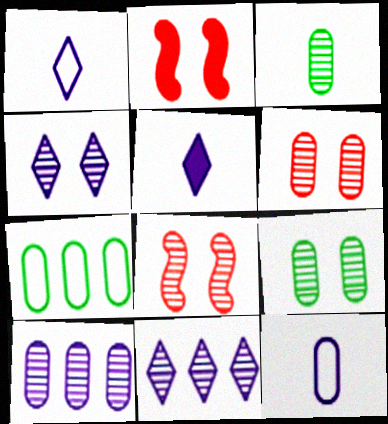[[3, 6, 10], 
[3, 8, 11], 
[4, 8, 9], 
[5, 7, 8]]